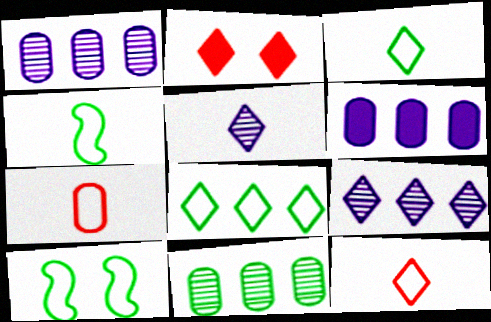[[1, 2, 4], 
[2, 3, 9], 
[2, 5, 8]]